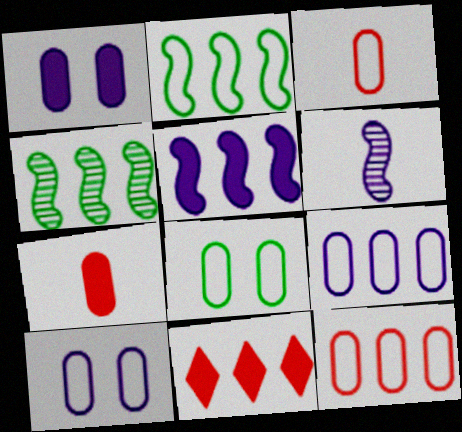[[3, 8, 9], 
[4, 9, 11], 
[6, 8, 11]]